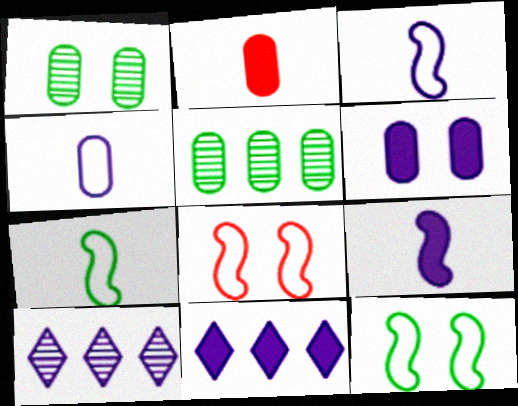[[2, 10, 12], 
[3, 6, 10], 
[6, 9, 11]]